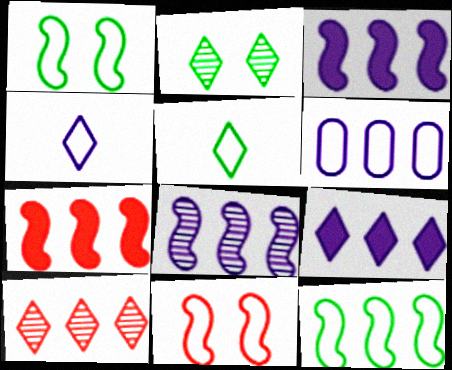[[5, 6, 11], 
[6, 8, 9], 
[7, 8, 12]]